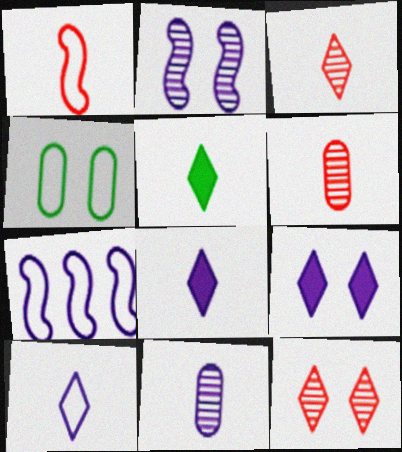[[1, 5, 11], 
[3, 5, 10], 
[7, 9, 11]]